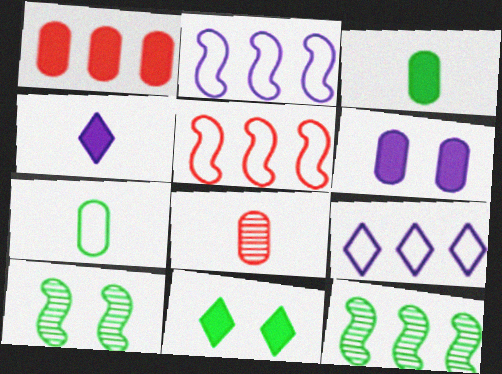[[1, 3, 6], 
[1, 9, 12], 
[2, 8, 11], 
[7, 11, 12]]